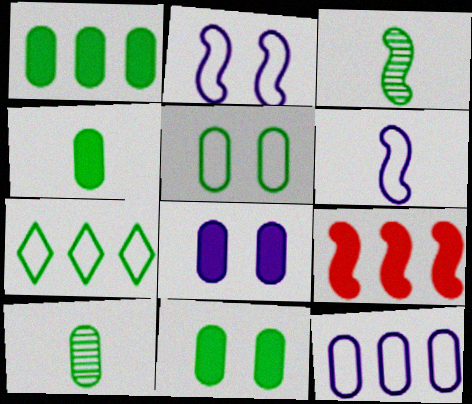[[1, 4, 11], 
[1, 5, 10], 
[2, 3, 9], 
[3, 7, 11]]